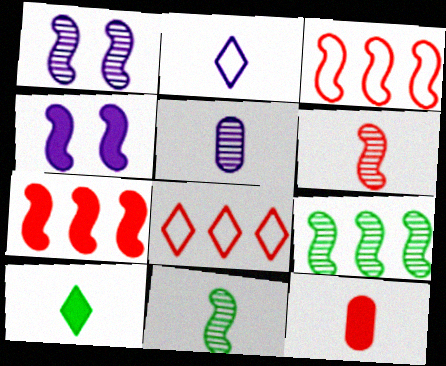[[1, 6, 9], 
[2, 11, 12], 
[3, 4, 11]]